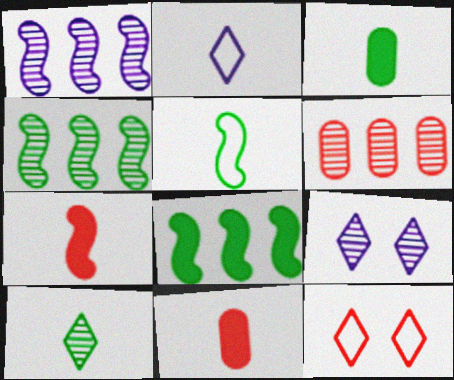[[1, 3, 12], 
[3, 5, 10], 
[6, 7, 12]]